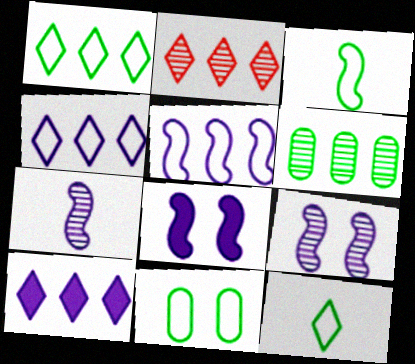[[1, 2, 10], 
[1, 3, 11], 
[5, 7, 8]]